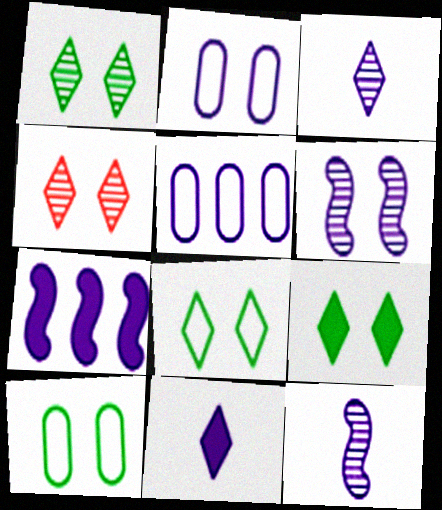[[1, 8, 9], 
[2, 3, 7], 
[5, 6, 11]]